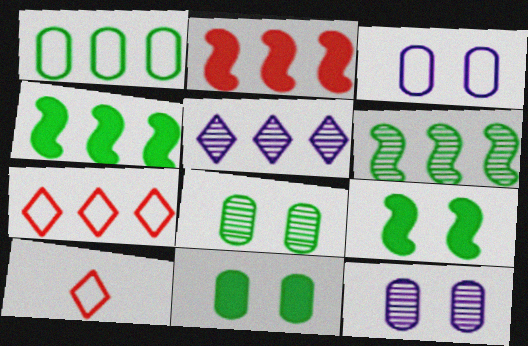[[1, 2, 5], 
[4, 10, 12]]